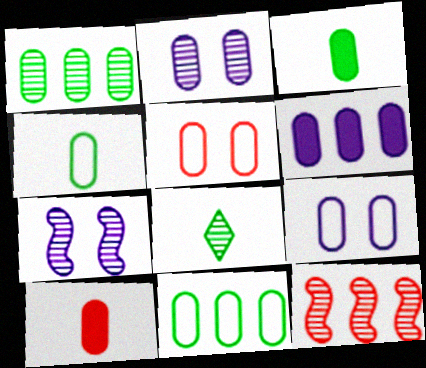[[1, 9, 10], 
[2, 8, 12], 
[2, 10, 11]]